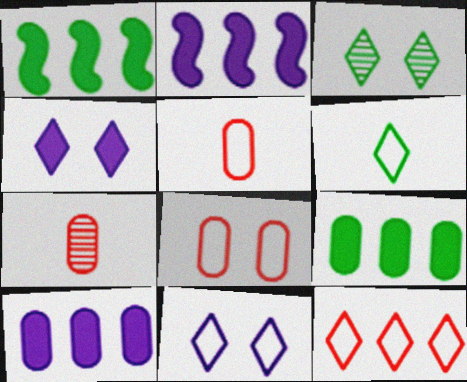[[1, 7, 11], 
[2, 3, 5], 
[6, 11, 12]]